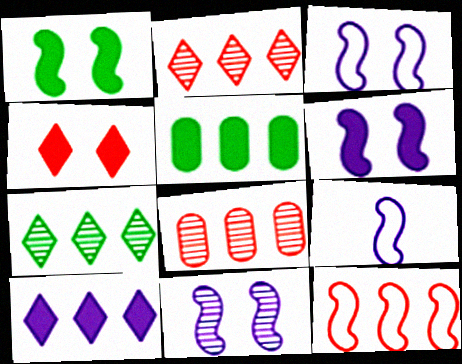[[3, 6, 11]]